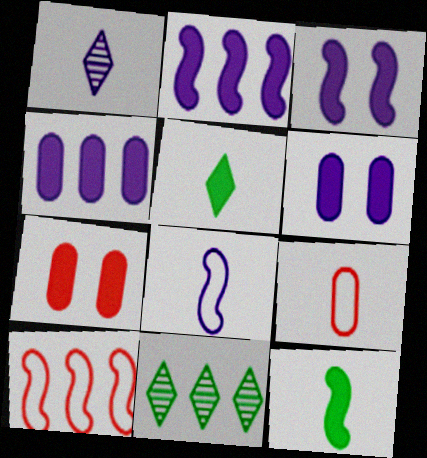[[1, 9, 12], 
[2, 5, 7], 
[3, 9, 11], 
[4, 10, 11], 
[7, 8, 11]]